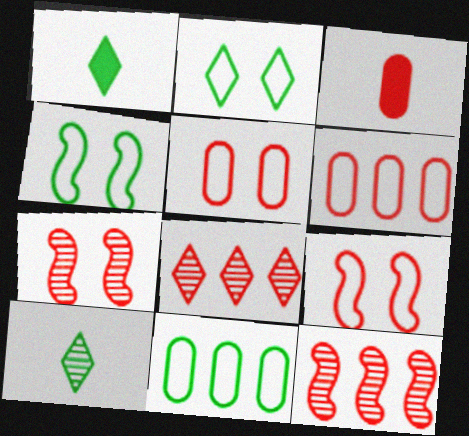[[3, 8, 9]]